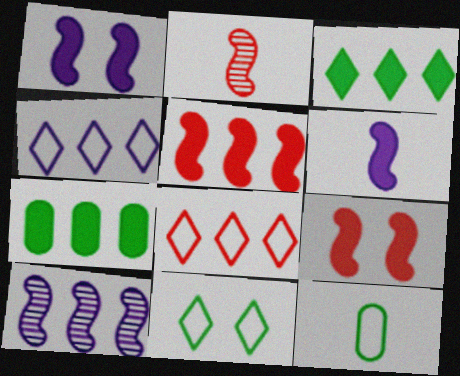[[7, 8, 10]]